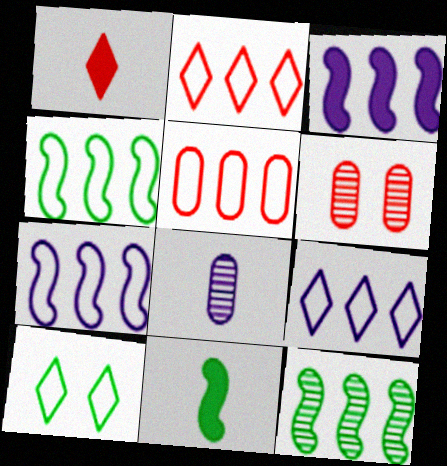[[4, 5, 9], 
[6, 9, 11]]